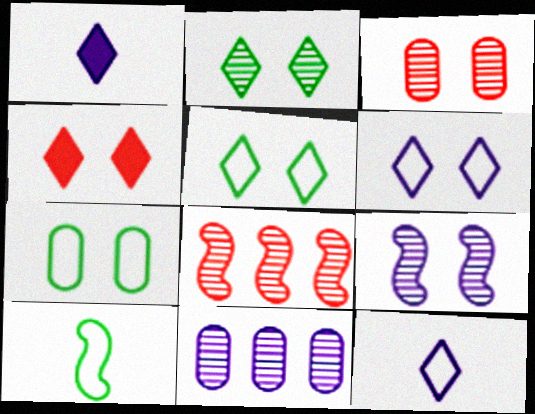[[1, 7, 8], 
[2, 3, 9], 
[2, 4, 6], 
[4, 7, 9], 
[4, 10, 11]]